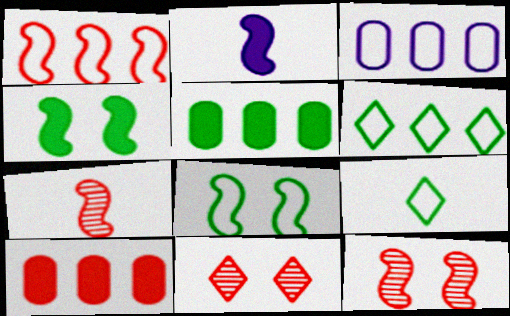[[1, 3, 6]]